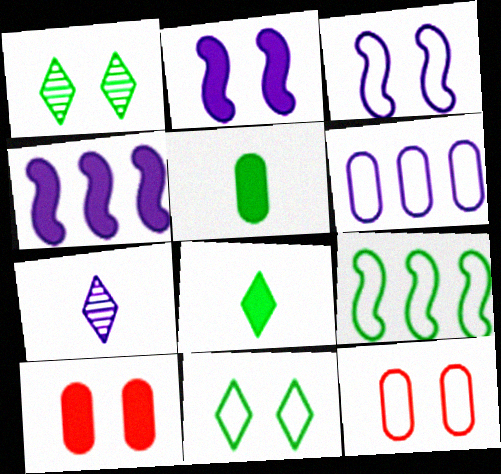[[1, 2, 12], 
[1, 3, 10], 
[1, 5, 9], 
[2, 6, 7], 
[3, 11, 12], 
[4, 8, 10], 
[7, 9, 10]]